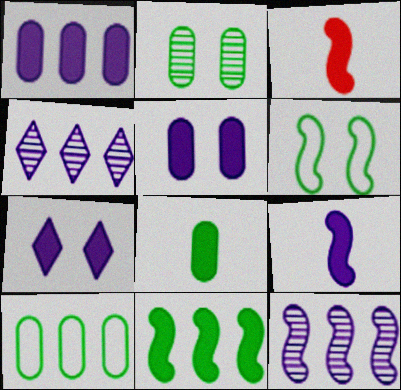[[1, 7, 9], 
[2, 8, 10], 
[3, 6, 12]]